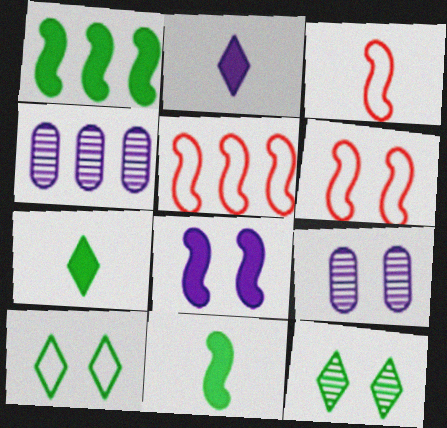[[3, 5, 6], 
[4, 6, 7], 
[5, 7, 9]]